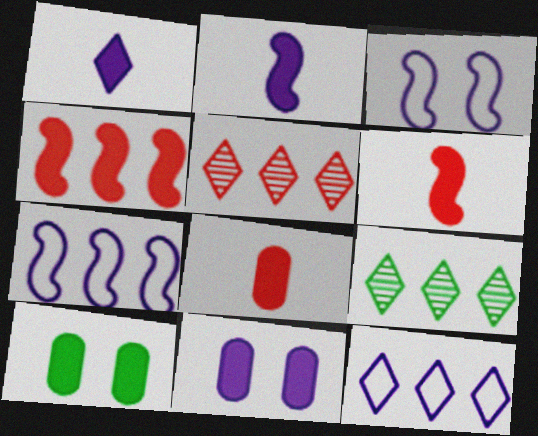[[1, 4, 10], 
[3, 8, 9]]